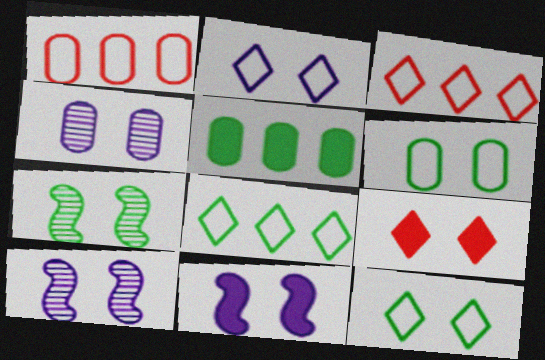[[2, 4, 11], 
[6, 9, 10]]